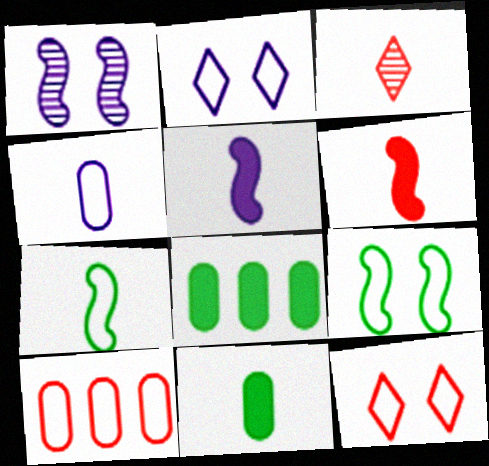[[2, 7, 10]]